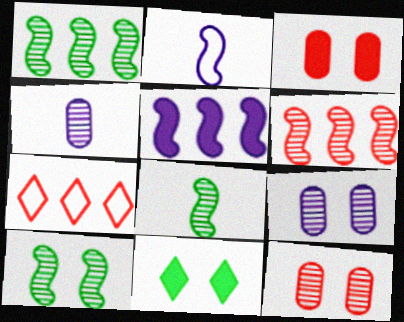[[1, 8, 10]]